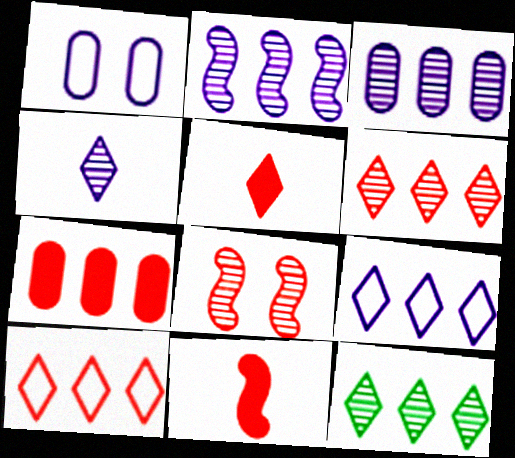[[1, 11, 12]]